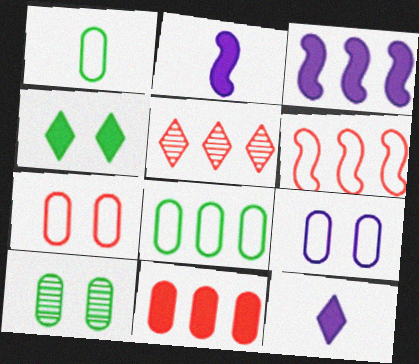[[2, 4, 11], 
[3, 5, 8], 
[5, 6, 11], 
[6, 10, 12]]